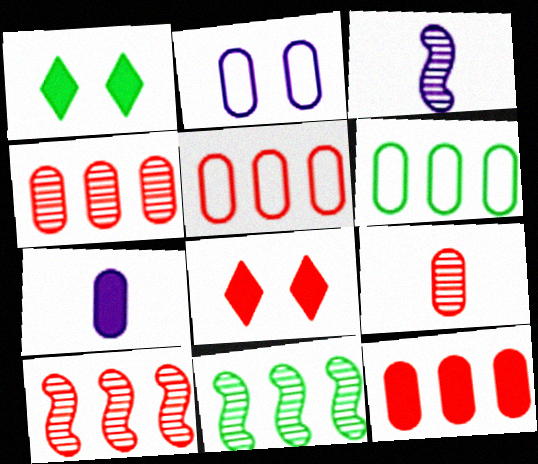[[1, 3, 5], 
[3, 6, 8], 
[4, 5, 12]]